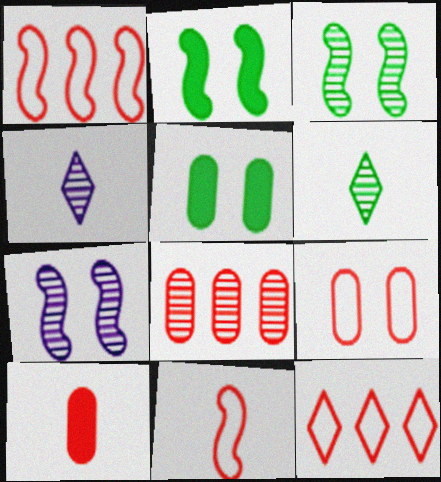[[1, 4, 5], 
[3, 4, 8], 
[6, 7, 8], 
[8, 9, 10], 
[9, 11, 12]]